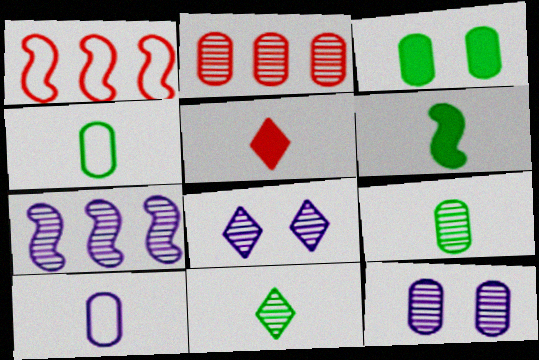[[2, 3, 10], 
[2, 9, 12], 
[4, 6, 11]]